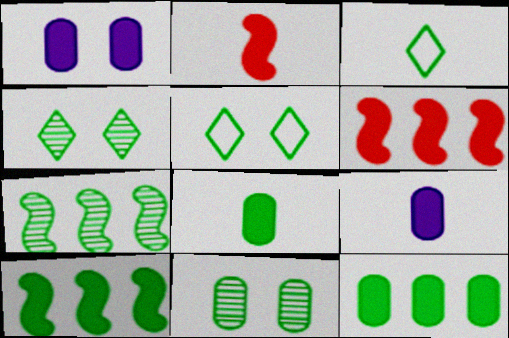[[3, 10, 11], 
[5, 7, 8]]